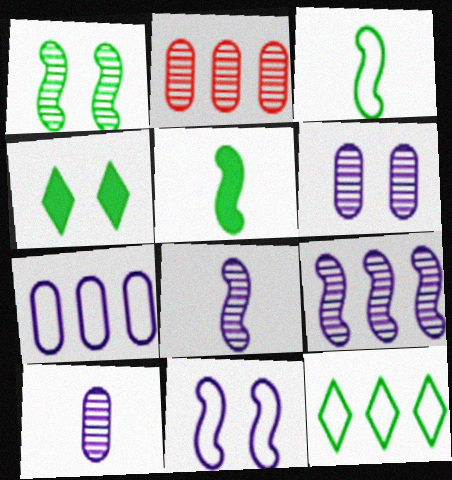[]